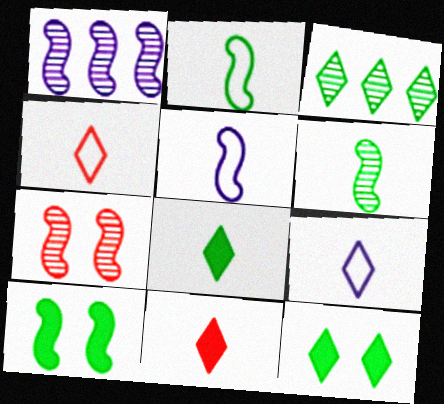[[1, 6, 7]]